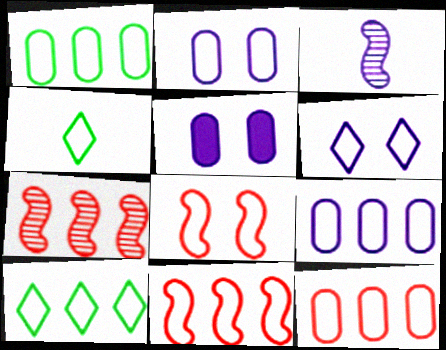[[1, 9, 12], 
[2, 4, 11], 
[4, 5, 7], 
[4, 8, 9], 
[9, 10, 11]]